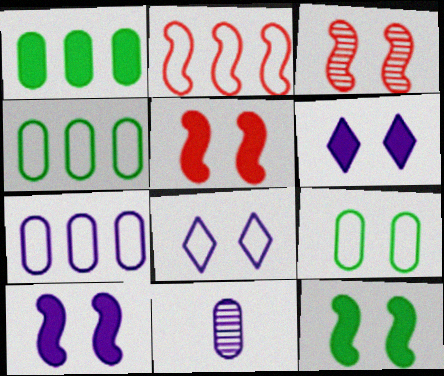[[3, 6, 9], 
[5, 10, 12]]